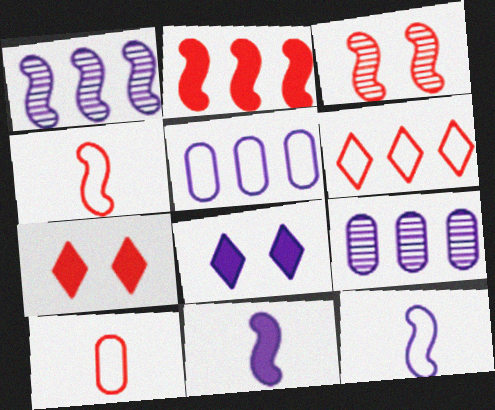[[2, 3, 4], 
[8, 9, 12]]